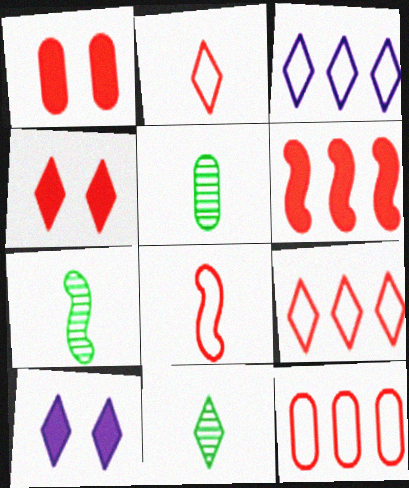[[1, 3, 7], 
[3, 4, 11], 
[5, 7, 11], 
[7, 10, 12], 
[9, 10, 11]]